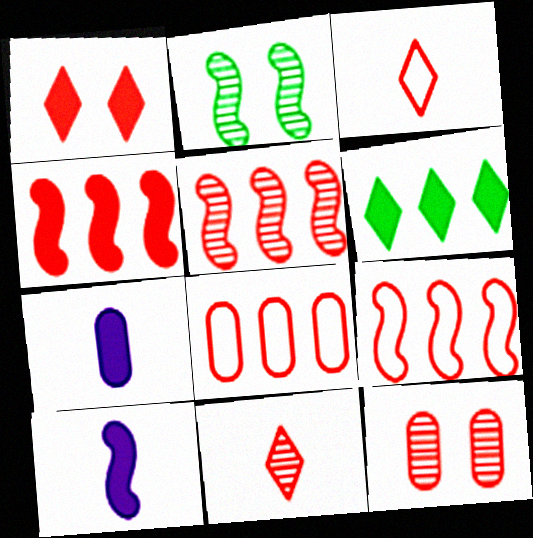[[2, 9, 10], 
[3, 4, 12], 
[4, 5, 9], 
[5, 11, 12]]